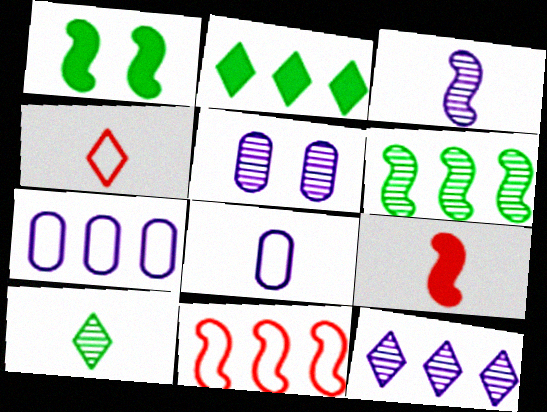[[1, 3, 11], 
[3, 5, 12], 
[8, 9, 10]]